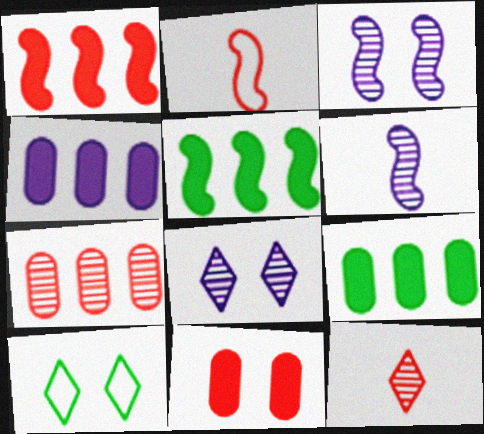[[2, 3, 5], 
[2, 8, 9], 
[3, 10, 11]]